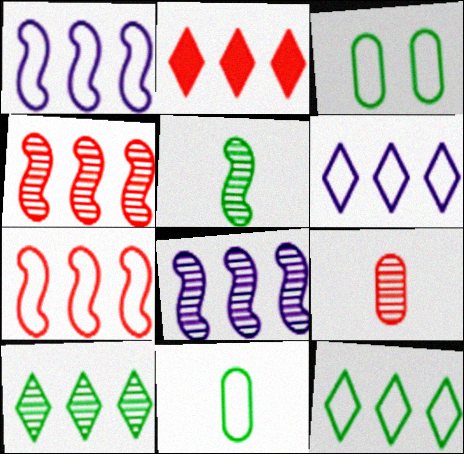[[2, 6, 10]]